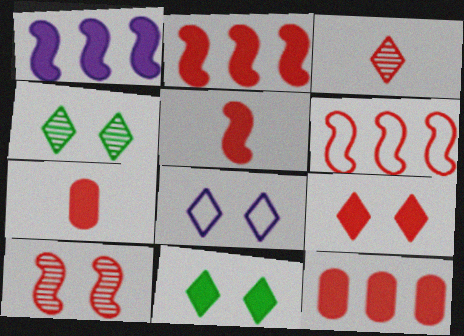[[1, 7, 11], 
[2, 7, 9], 
[4, 8, 9], 
[5, 6, 10], 
[5, 9, 12]]